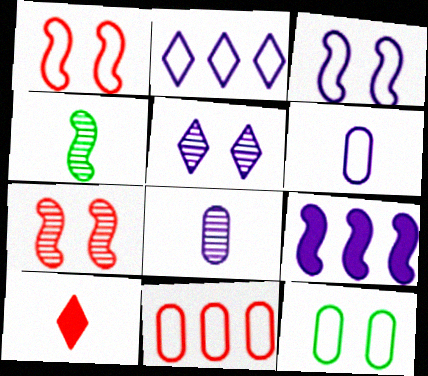[[1, 4, 9], 
[2, 3, 6], 
[4, 6, 10], 
[5, 6, 9], 
[6, 11, 12], 
[7, 10, 11]]